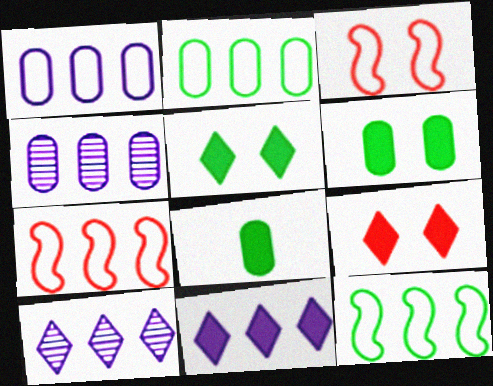[[3, 8, 10]]